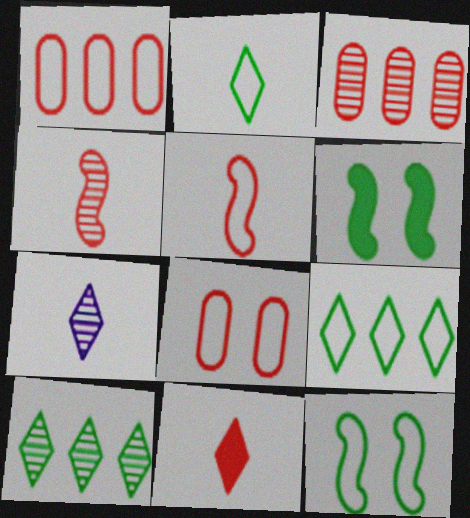[[1, 6, 7], 
[2, 7, 11]]